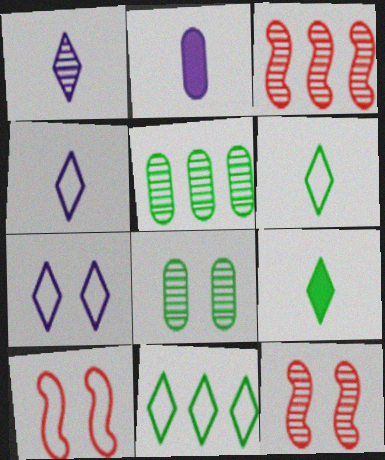[[1, 3, 8], 
[1, 5, 12], 
[2, 11, 12]]